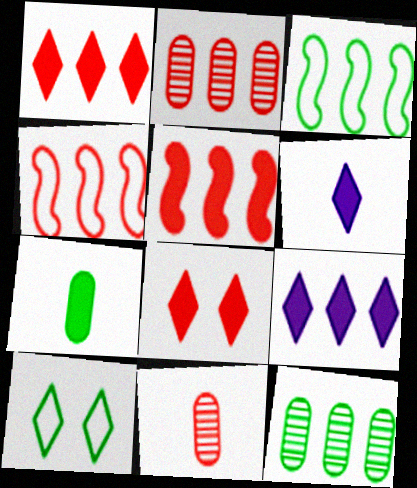[[1, 2, 4], 
[2, 3, 9], 
[4, 8, 11], 
[4, 9, 12]]